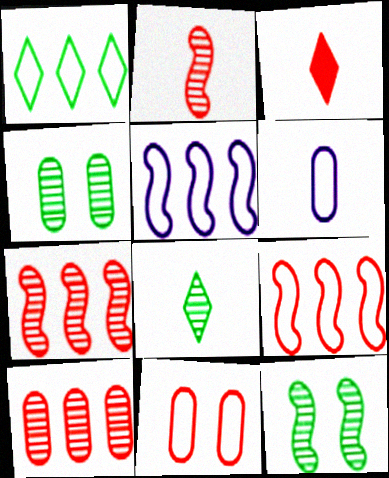[[3, 4, 5], 
[3, 7, 11]]